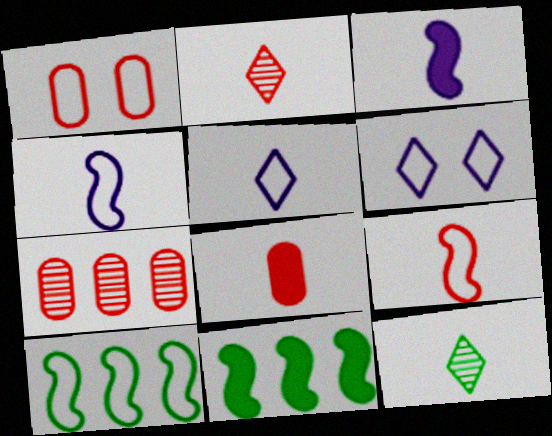[[1, 5, 10], 
[1, 7, 8], 
[2, 8, 9], 
[4, 8, 12]]